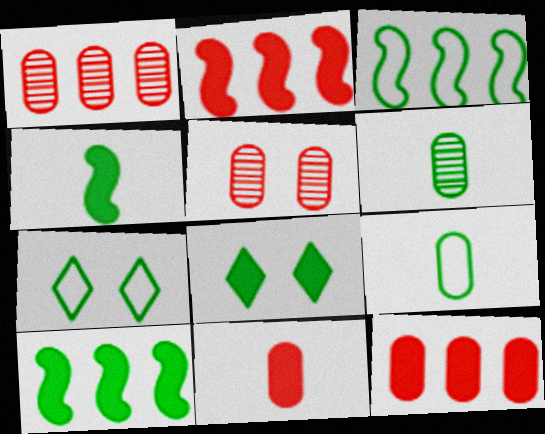[[3, 6, 8], 
[3, 7, 9], 
[6, 7, 10]]